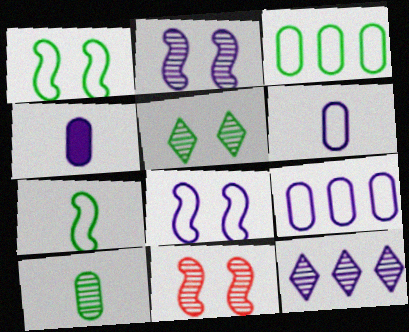[[4, 8, 12], 
[10, 11, 12]]